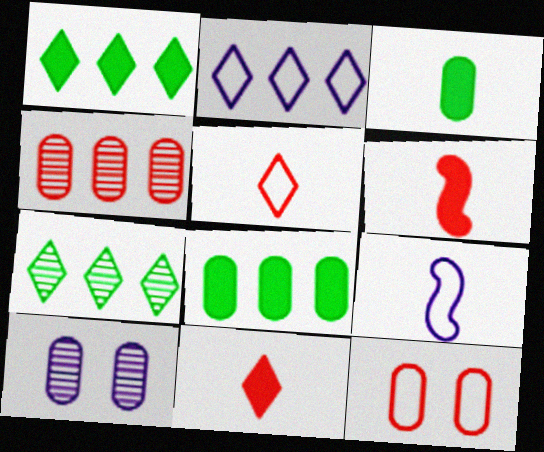[]